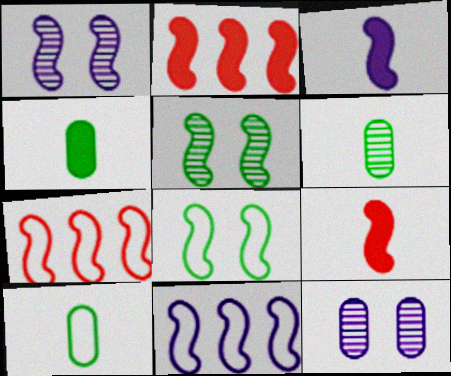[[1, 3, 11], 
[3, 5, 7], 
[4, 6, 10], 
[5, 9, 11]]